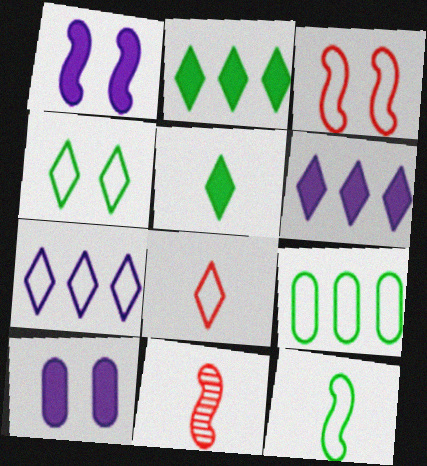[[4, 7, 8], 
[4, 9, 12]]